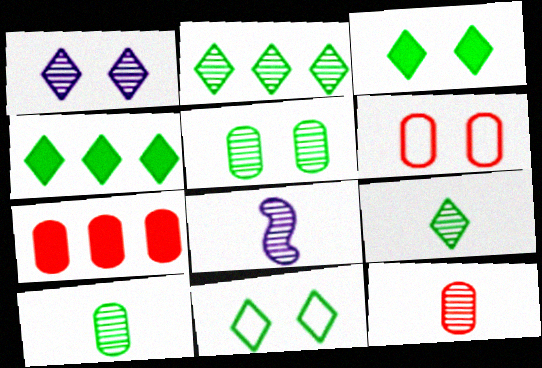[[4, 6, 8], 
[4, 9, 11], 
[6, 7, 12], 
[7, 8, 11], 
[8, 9, 12]]